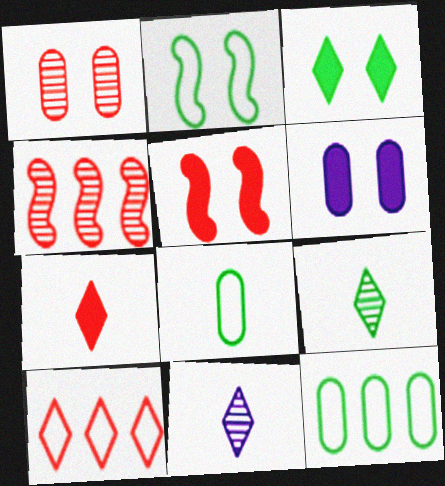[[3, 5, 6], 
[3, 10, 11], 
[5, 11, 12]]